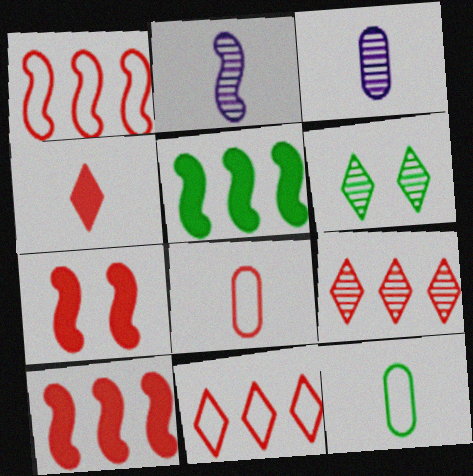[[2, 4, 12], 
[5, 6, 12], 
[7, 8, 9]]